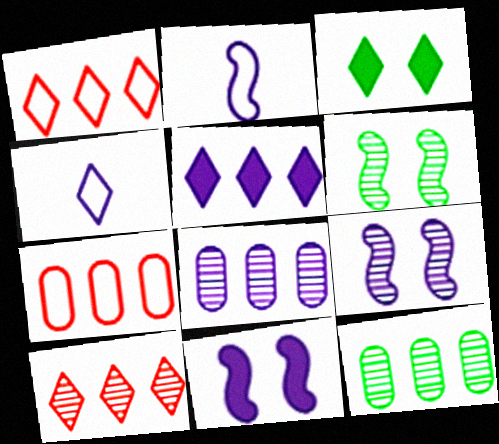[[3, 4, 10], 
[4, 8, 11]]